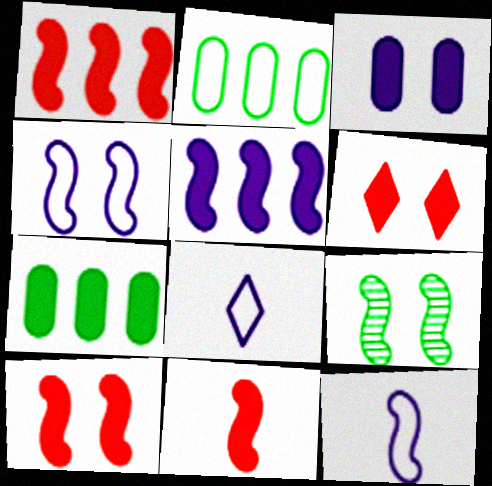[[1, 9, 12], 
[1, 10, 11], 
[4, 9, 10]]